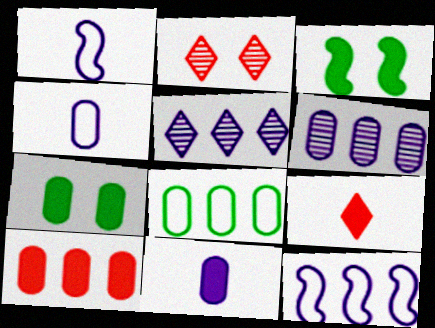[[6, 8, 10], 
[7, 10, 11]]